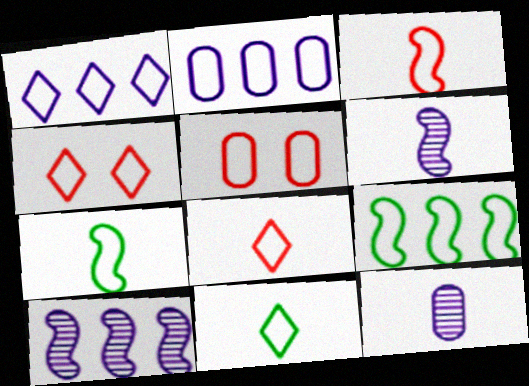[[1, 4, 11], 
[1, 5, 7], 
[2, 4, 7]]